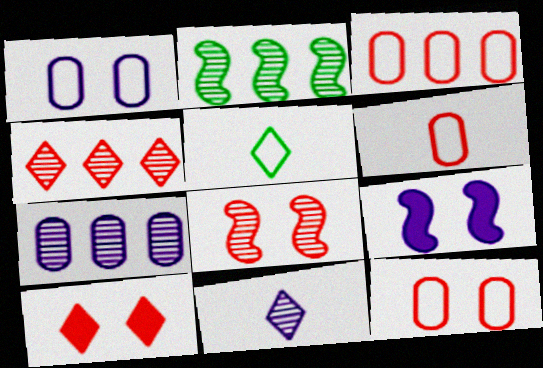[[2, 4, 7], 
[3, 6, 12], 
[8, 10, 12]]